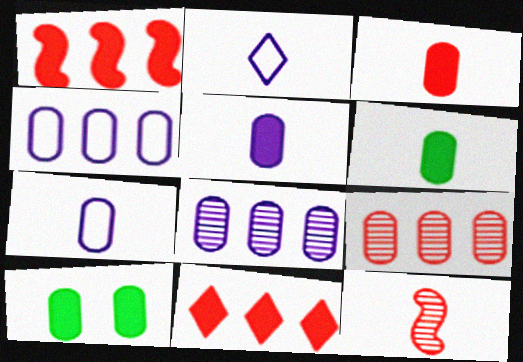[[2, 6, 12], 
[3, 5, 6], 
[7, 9, 10]]